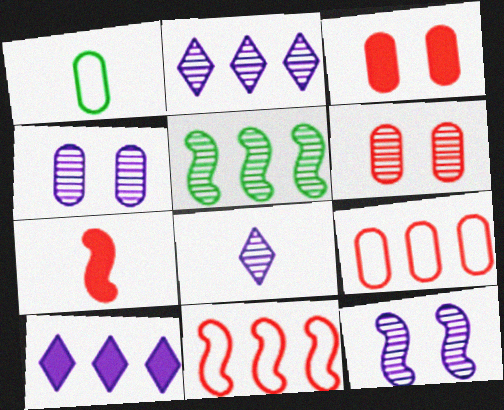[[1, 7, 8], 
[5, 6, 8], 
[5, 9, 10]]